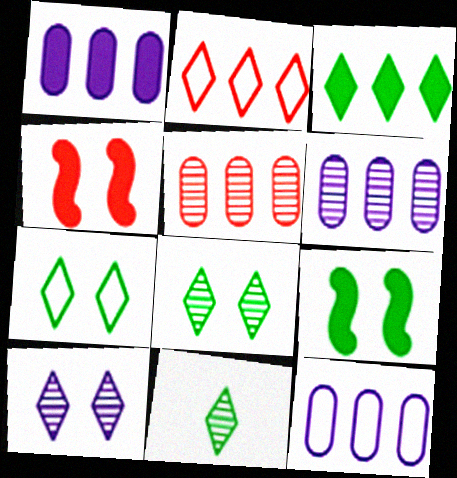[[1, 6, 12], 
[3, 7, 11], 
[4, 11, 12]]